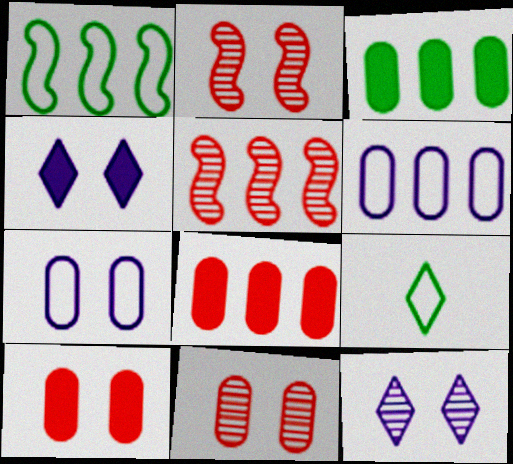[]